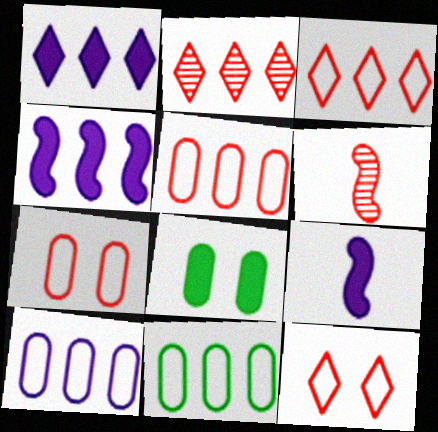[[2, 4, 11], 
[5, 10, 11]]